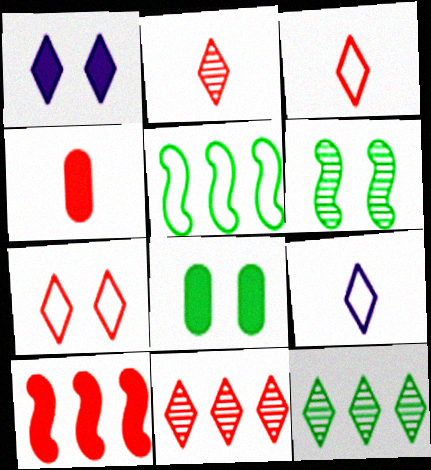[[1, 3, 12]]